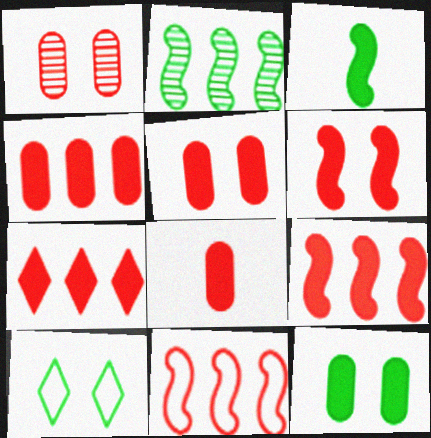[[4, 5, 8], 
[4, 7, 9], 
[6, 7, 8]]